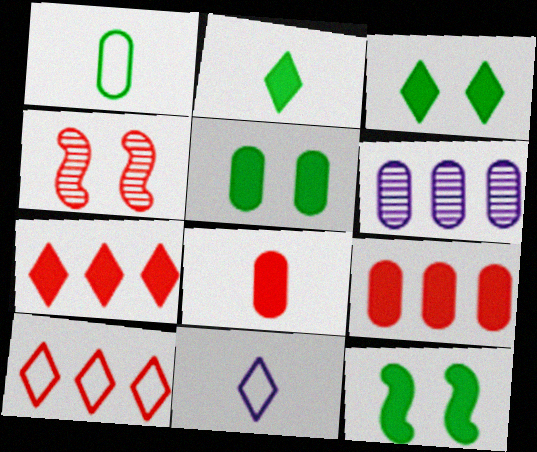[[3, 5, 12], 
[4, 8, 10]]